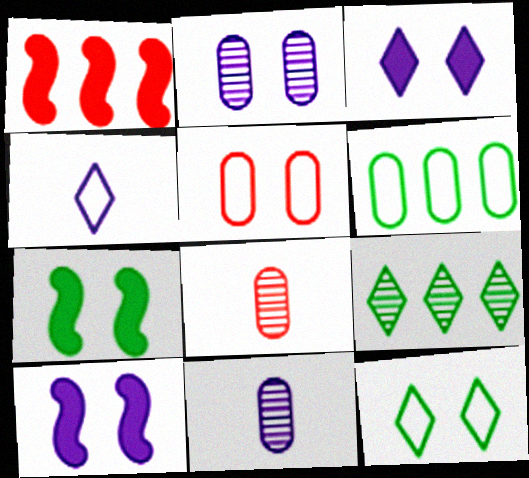[[1, 11, 12]]